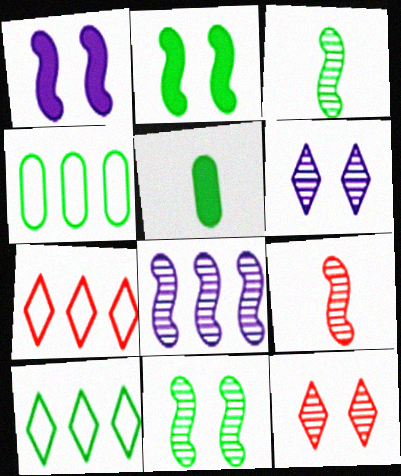[[5, 10, 11], 
[8, 9, 11]]